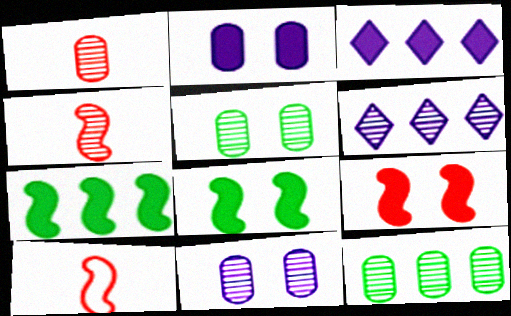[[1, 11, 12], 
[3, 5, 10], 
[4, 5, 6]]